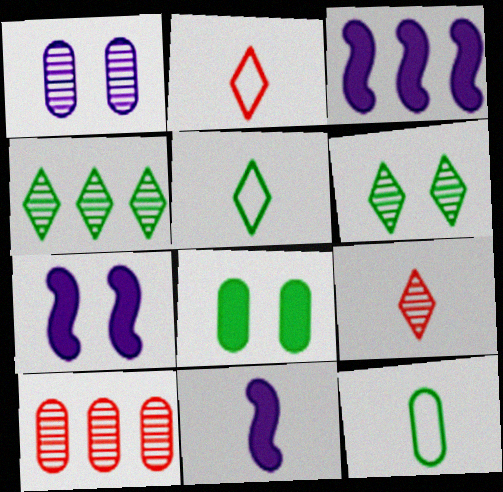[[3, 7, 11], 
[5, 7, 10], 
[9, 11, 12]]